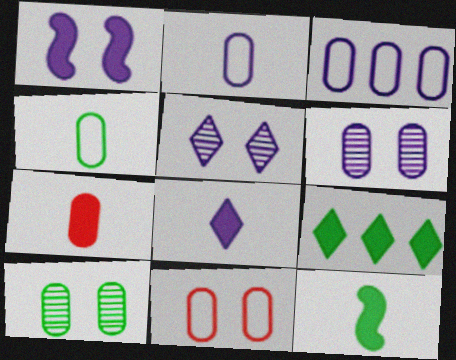[[1, 7, 9], 
[3, 4, 11], 
[3, 7, 10], 
[7, 8, 12]]